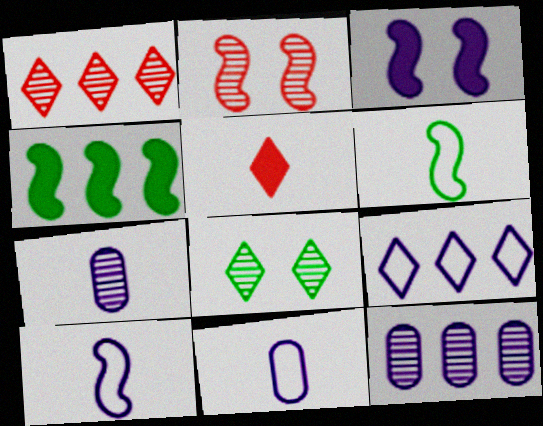[[2, 4, 10], 
[3, 7, 9], 
[5, 6, 7], 
[5, 8, 9]]